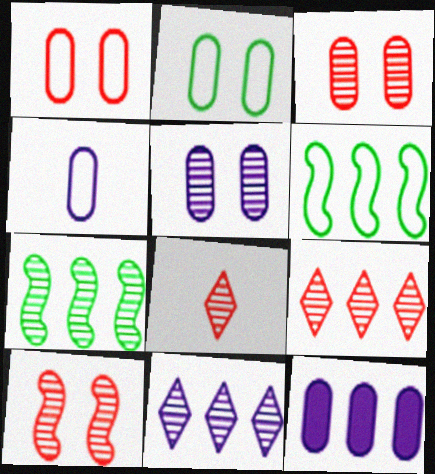[[4, 5, 12], 
[5, 7, 8], 
[6, 9, 12]]